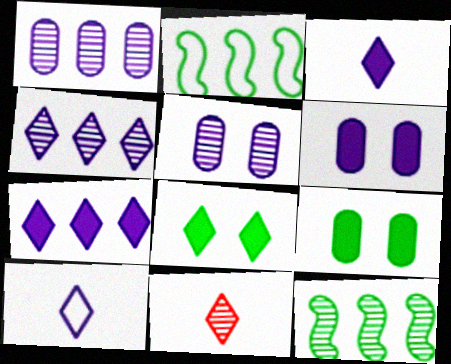[[2, 6, 11], 
[5, 11, 12]]